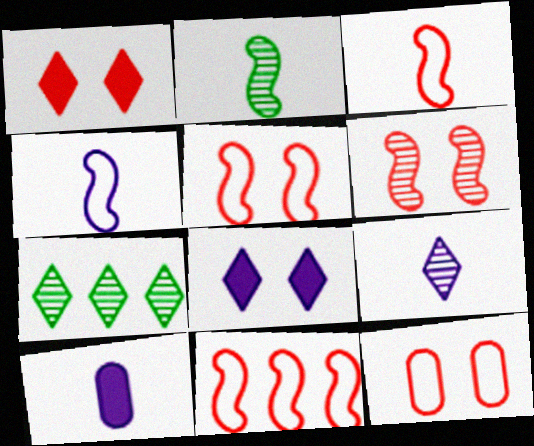[[1, 6, 12], 
[3, 5, 11], 
[4, 9, 10], 
[5, 7, 10]]